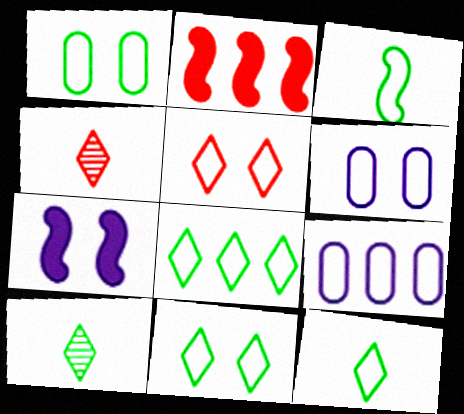[[1, 3, 8], 
[2, 6, 10], 
[3, 5, 9], 
[8, 11, 12]]